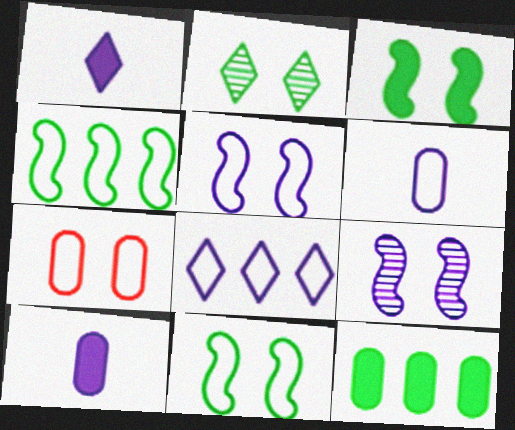[[5, 6, 8], 
[8, 9, 10]]